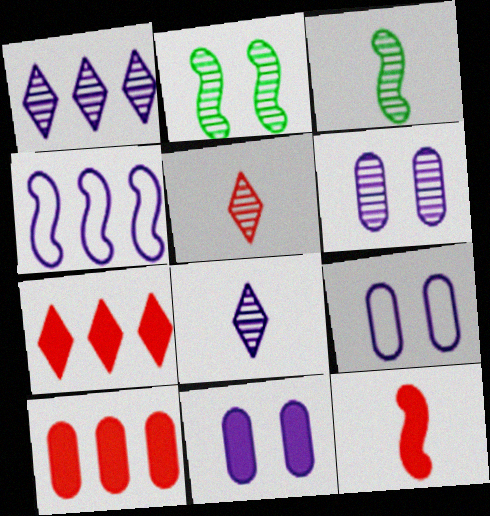[[2, 4, 12], 
[3, 7, 9], 
[4, 8, 11], 
[6, 9, 11]]